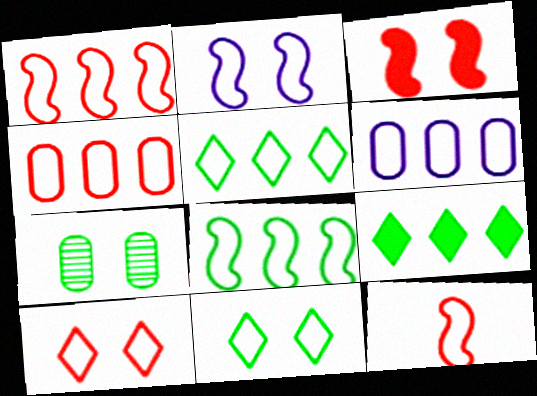[[1, 5, 6], 
[2, 8, 12], 
[4, 10, 12], 
[6, 11, 12]]